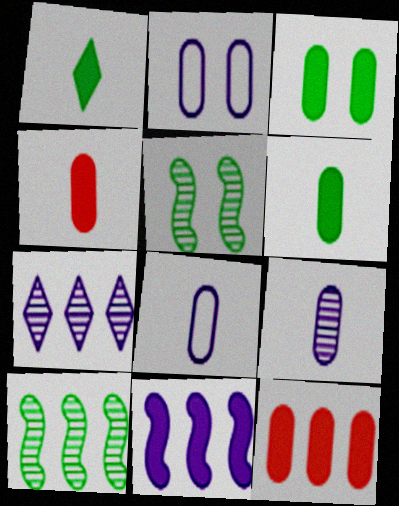[]